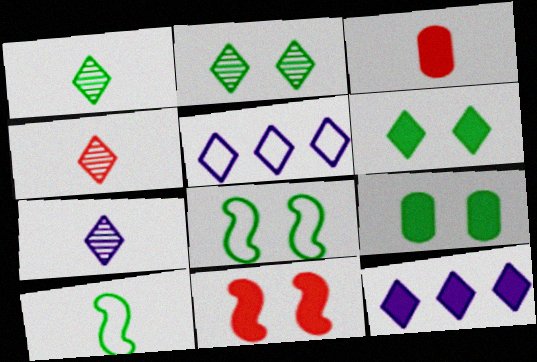[[1, 4, 7], 
[2, 8, 9], 
[3, 7, 10], 
[4, 5, 6]]